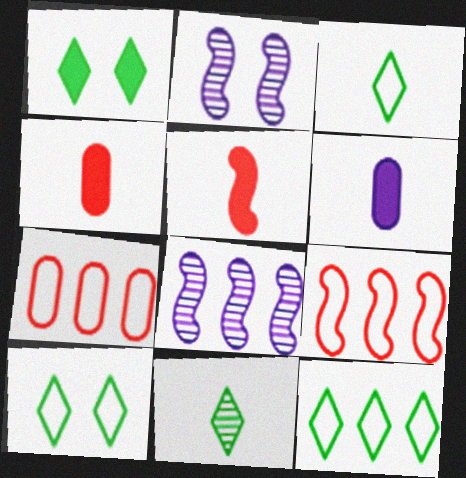[[1, 11, 12], 
[2, 4, 12], 
[3, 10, 12], 
[4, 8, 10]]